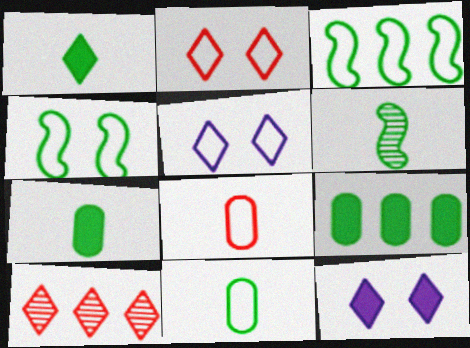[[1, 5, 10], 
[1, 6, 11], 
[3, 5, 8]]